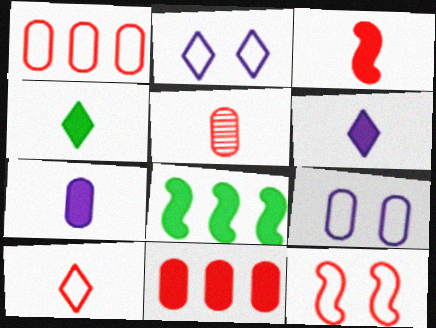[[1, 10, 12], 
[2, 5, 8], 
[3, 4, 7], 
[3, 5, 10]]